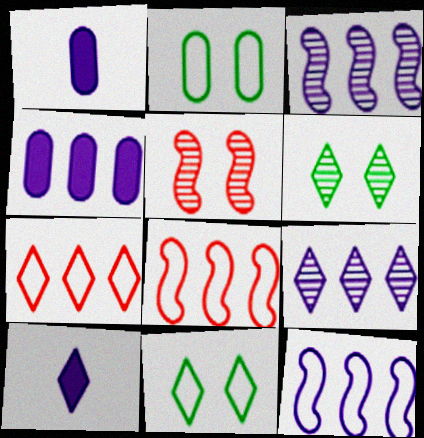[[1, 6, 8], 
[4, 9, 12], 
[6, 7, 10]]